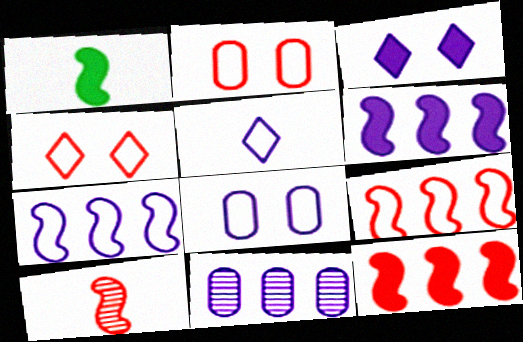[[1, 4, 11], 
[5, 7, 8]]